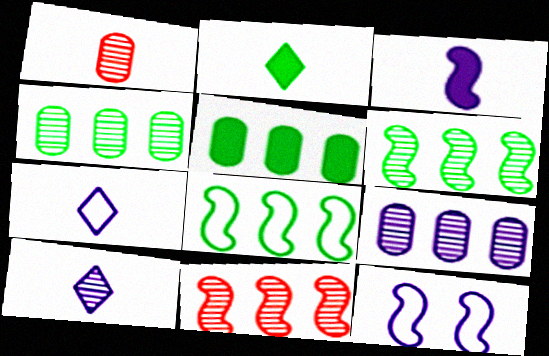[]